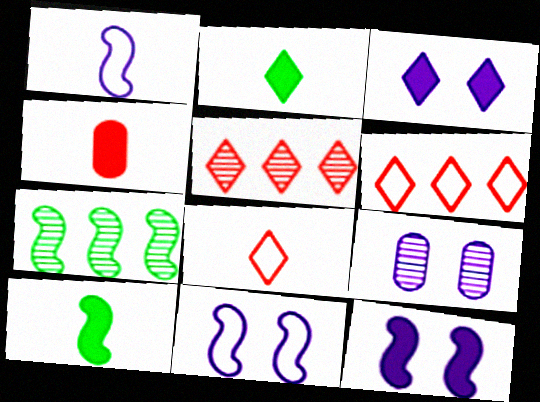[[3, 9, 11], 
[6, 9, 10]]